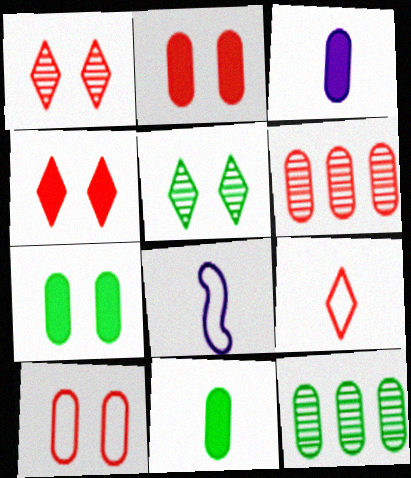[[3, 10, 12], 
[4, 8, 12]]